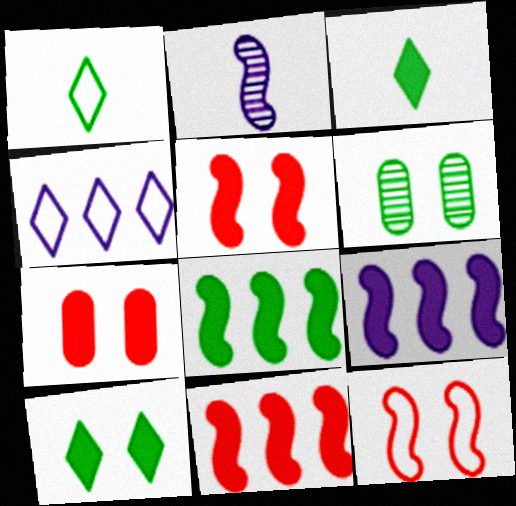[[1, 6, 8], 
[2, 8, 12], 
[3, 7, 9], 
[8, 9, 11]]